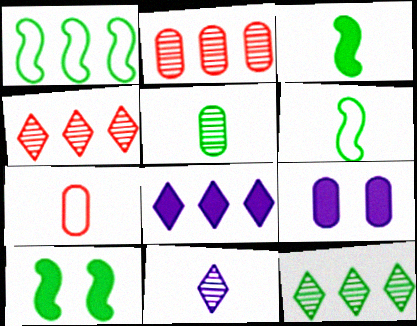[[1, 2, 8], 
[3, 7, 11], 
[4, 6, 9]]